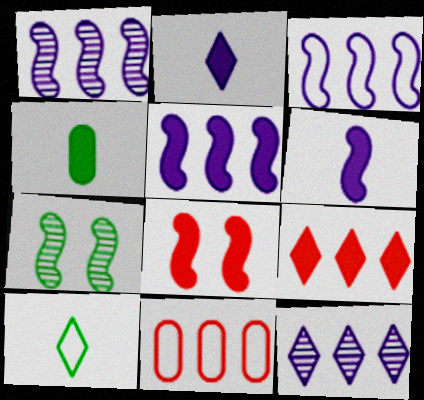[[1, 3, 5], 
[2, 7, 11]]